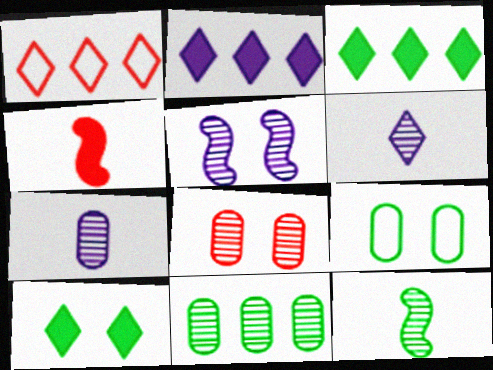[[1, 4, 8], 
[1, 6, 10], 
[3, 9, 12], 
[7, 8, 11]]